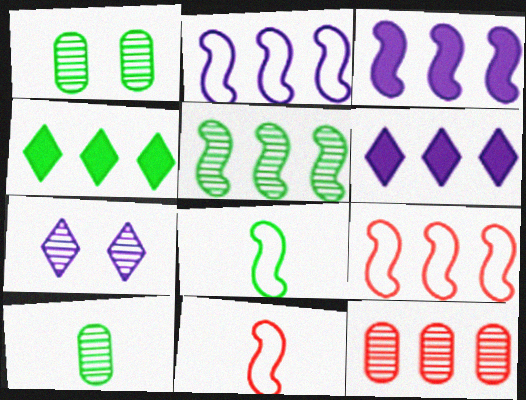[[1, 4, 8], 
[1, 6, 11], 
[2, 4, 12], 
[3, 5, 9]]